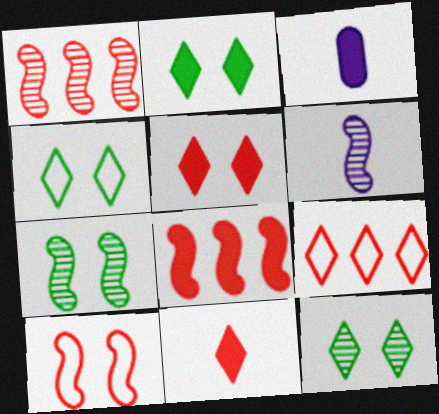[[1, 3, 4], 
[1, 6, 7], 
[2, 3, 8], 
[2, 4, 12], 
[3, 7, 9]]